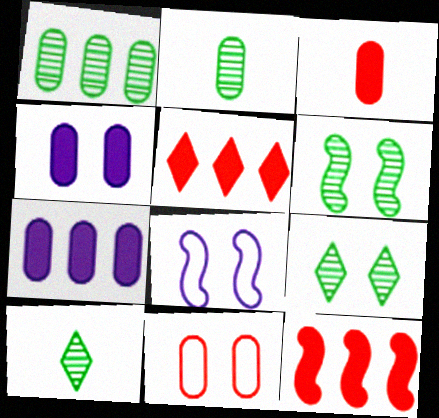[[1, 6, 10], 
[2, 5, 8], 
[2, 7, 11]]